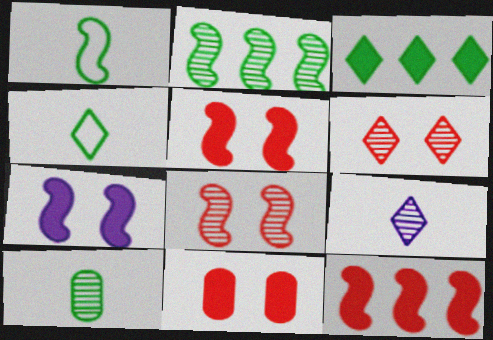[]